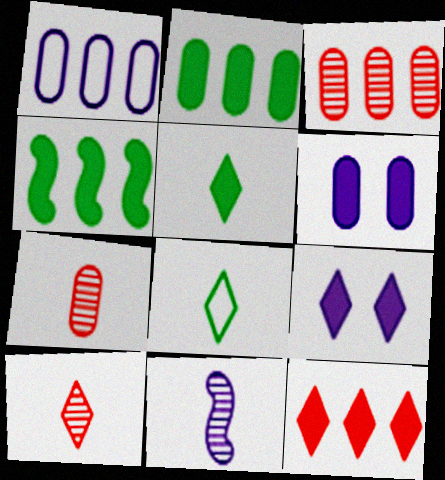[[1, 2, 3], 
[1, 9, 11], 
[5, 9, 12]]